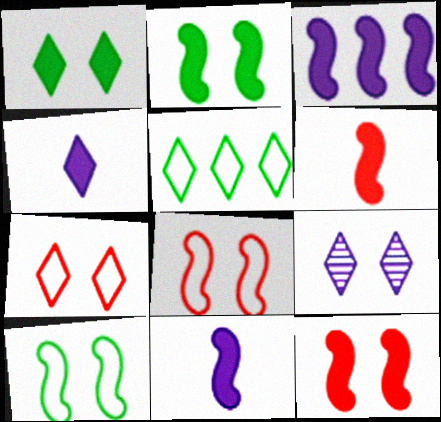[[1, 7, 9], 
[2, 3, 6]]